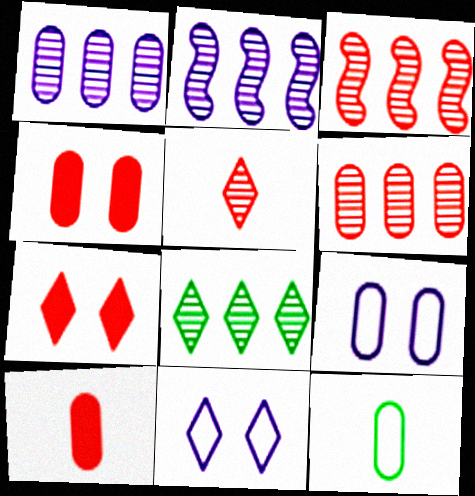[[1, 3, 8], 
[1, 4, 12], 
[2, 6, 8], 
[2, 7, 12]]